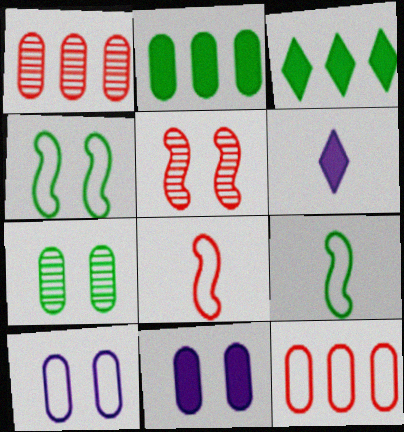[[1, 4, 6], 
[3, 7, 9]]